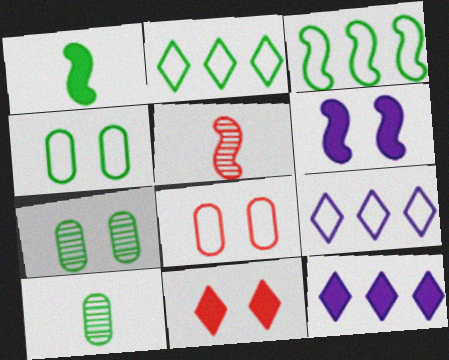[[1, 2, 7], 
[3, 5, 6], 
[4, 5, 12]]